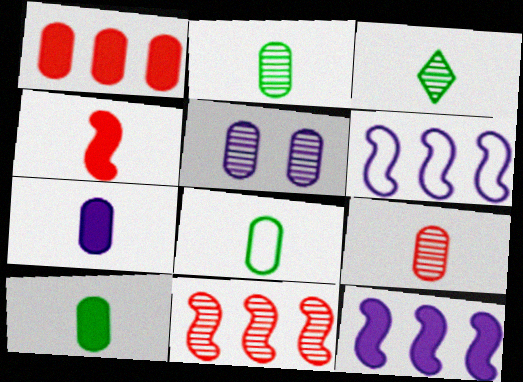[[1, 5, 8], 
[2, 8, 10], 
[3, 5, 11], 
[7, 8, 9]]